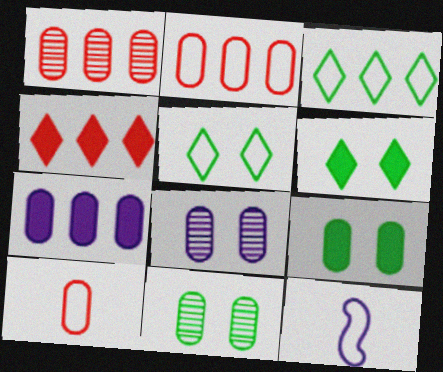[[1, 6, 12], 
[2, 5, 12], 
[4, 11, 12], 
[7, 10, 11]]